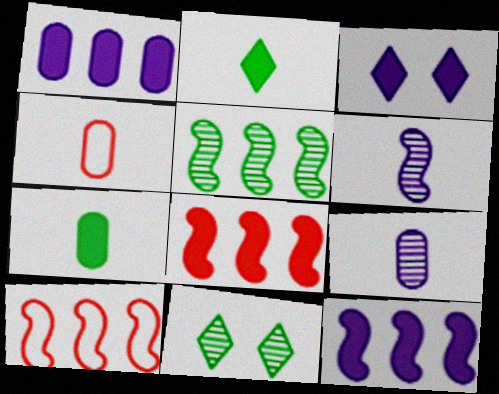[[2, 4, 6], 
[3, 4, 5], 
[3, 7, 8], 
[4, 7, 9], 
[4, 11, 12], 
[5, 10, 12]]